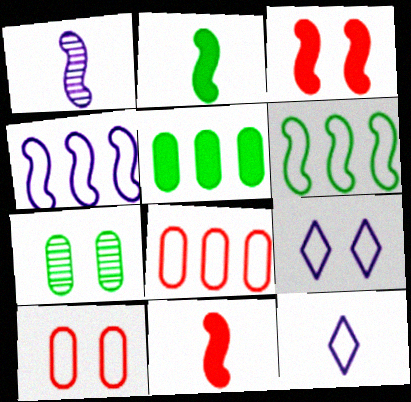[[1, 3, 6], 
[3, 7, 9], 
[6, 10, 12]]